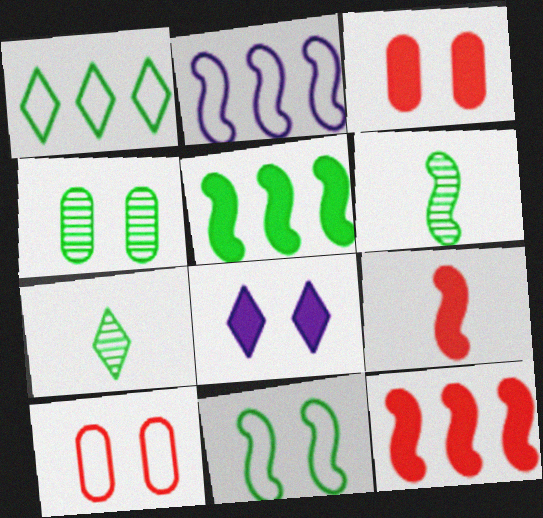[[2, 3, 7], 
[5, 6, 11]]